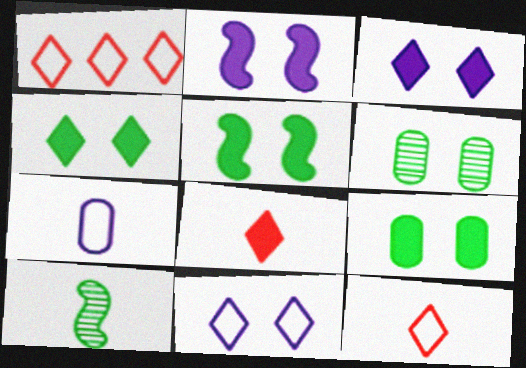[[4, 5, 9], 
[7, 8, 10]]